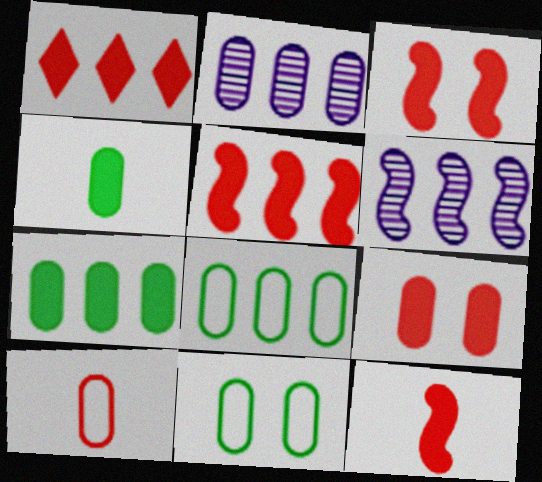[[1, 6, 8], 
[1, 9, 12], 
[3, 5, 12]]